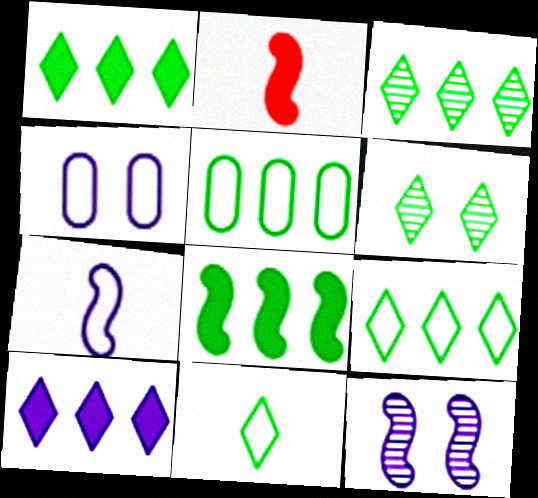[[1, 3, 9], 
[1, 6, 11], 
[2, 3, 4], 
[3, 5, 8]]